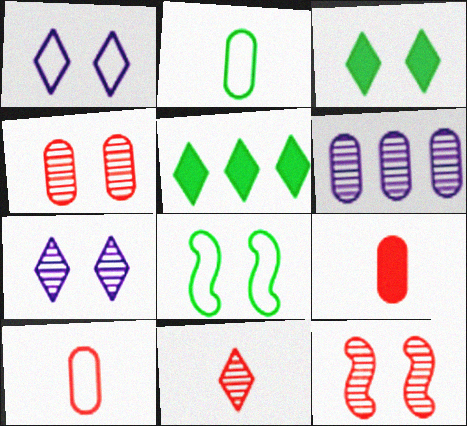[[1, 5, 11]]